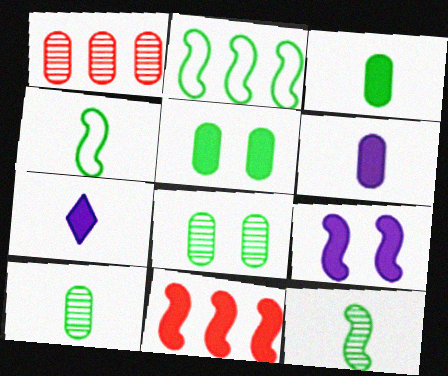[[5, 7, 11]]